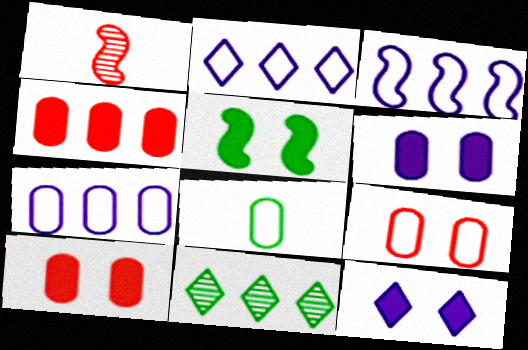[[1, 3, 5], 
[2, 3, 7], 
[3, 4, 11], 
[5, 8, 11], 
[5, 10, 12], 
[7, 8, 9]]